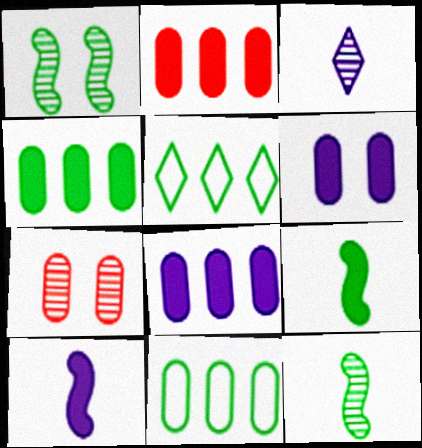[[2, 4, 8], 
[5, 7, 10]]